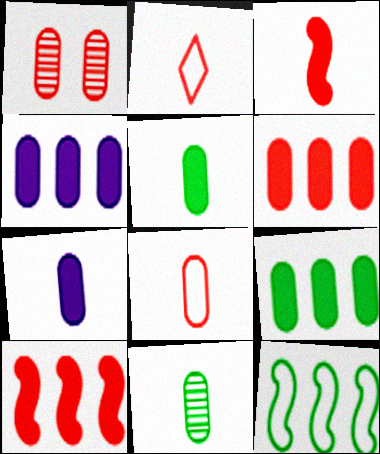[[1, 2, 10], 
[1, 6, 8], 
[4, 6, 9], 
[7, 8, 11]]